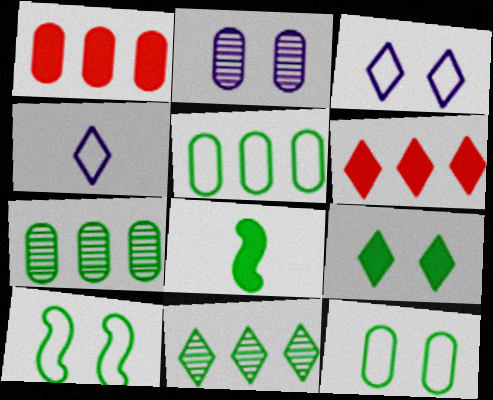[[8, 11, 12]]